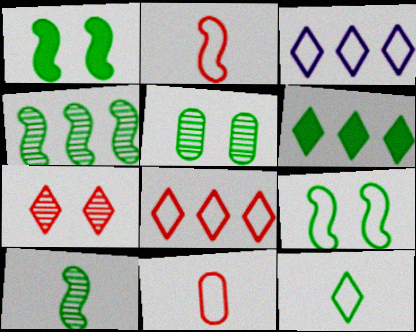[[3, 9, 11]]